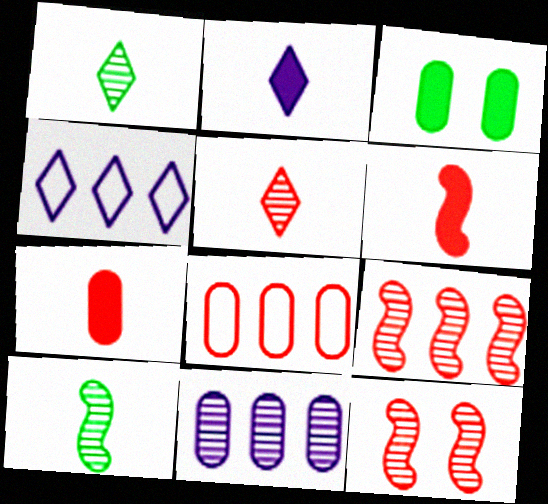[[1, 11, 12]]